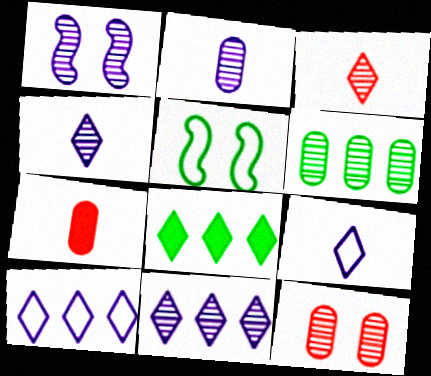[[1, 2, 11], 
[1, 3, 6], 
[2, 6, 12], 
[5, 7, 11]]